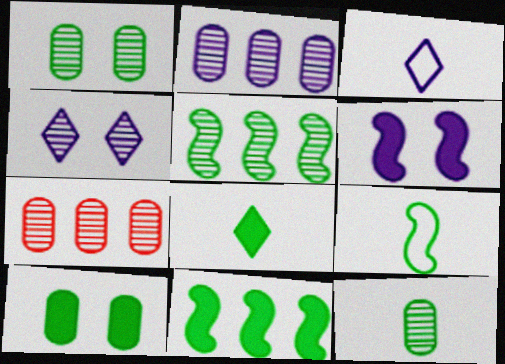[[2, 3, 6], 
[8, 9, 12], 
[8, 10, 11]]